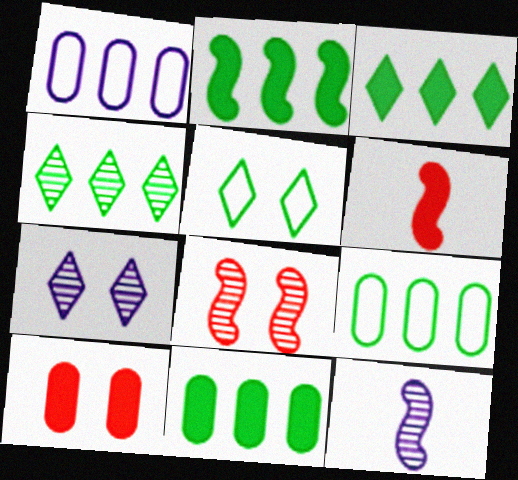[[2, 3, 11], 
[2, 4, 9], 
[6, 7, 9]]